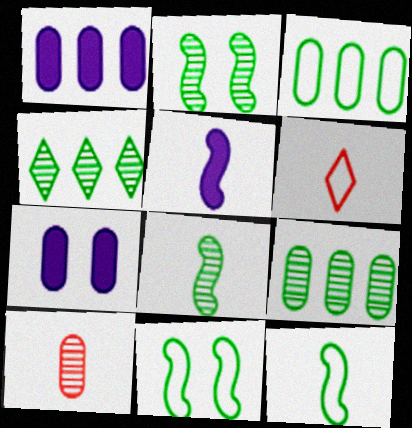[[1, 2, 6], 
[3, 7, 10]]